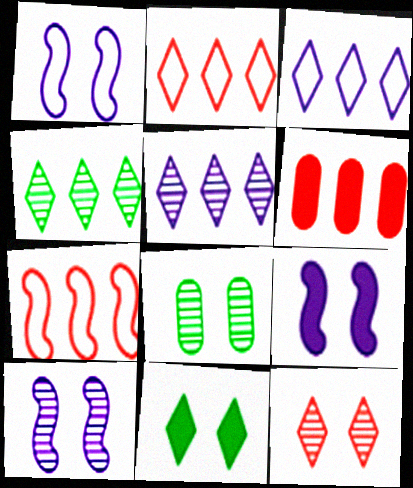[[1, 9, 10], 
[8, 10, 12]]